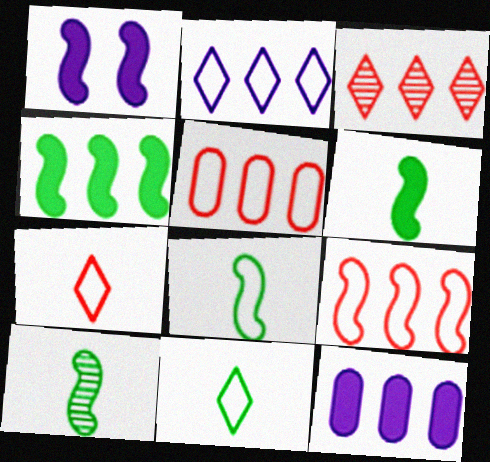[[1, 9, 10], 
[6, 8, 10]]